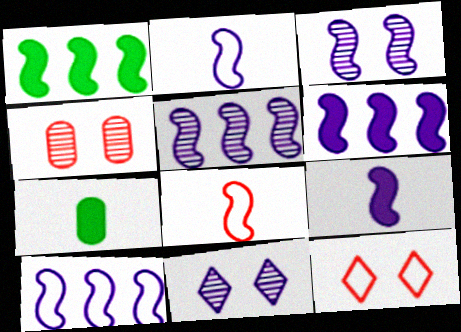[[1, 3, 8], 
[2, 3, 6], 
[3, 9, 10], 
[5, 6, 10], 
[5, 7, 12]]